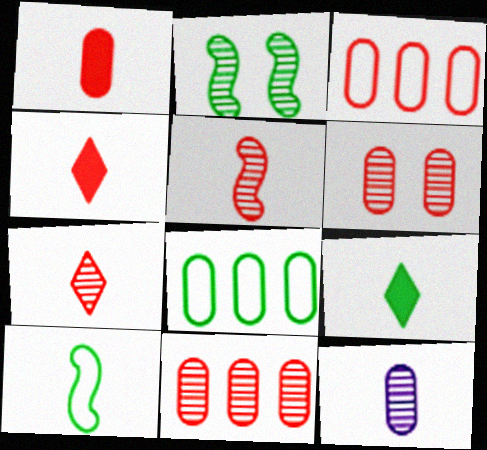[[1, 3, 6], 
[2, 8, 9], 
[4, 10, 12]]